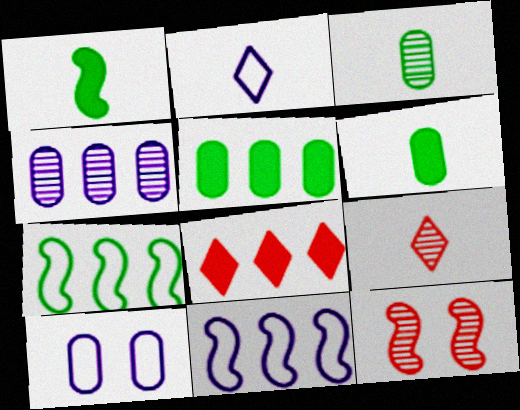[[1, 11, 12], 
[2, 5, 12], 
[2, 10, 11], 
[4, 7, 8]]